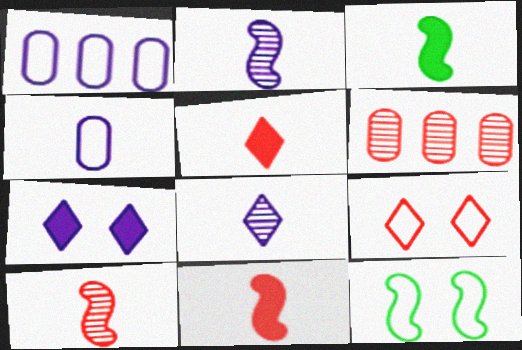[[1, 2, 7], 
[6, 9, 11]]